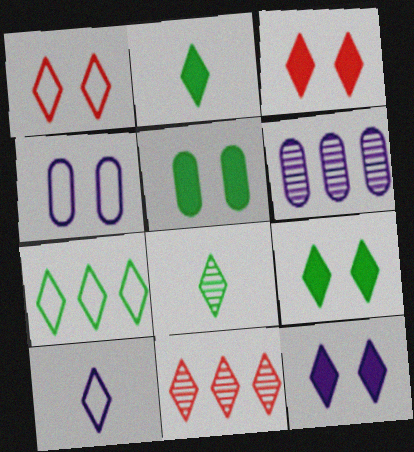[[1, 7, 10], 
[3, 9, 12], 
[7, 8, 9], 
[9, 10, 11]]